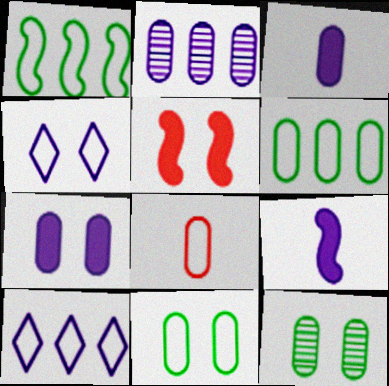[[1, 4, 8], 
[2, 4, 9], 
[4, 5, 12]]